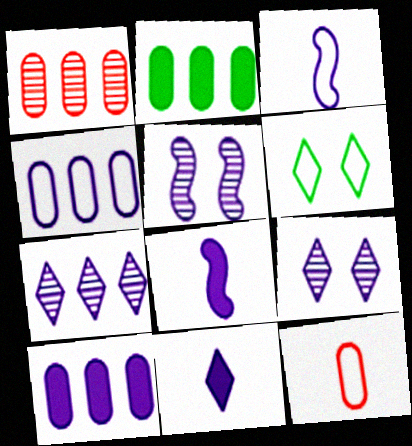[[1, 2, 4], 
[1, 6, 8], 
[3, 9, 10], 
[4, 5, 11], 
[4, 8, 9]]